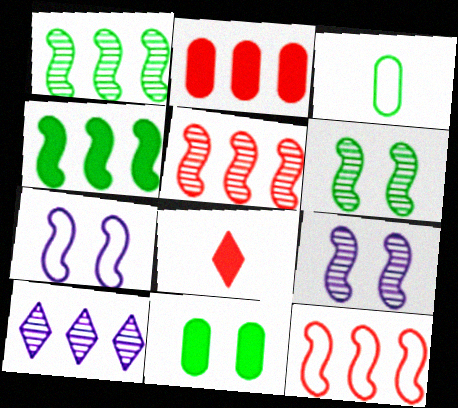[]